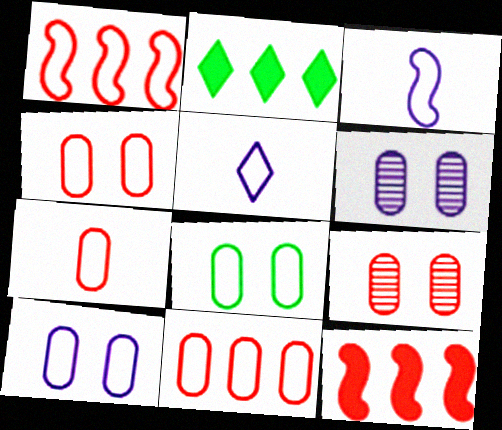[[1, 5, 8], 
[2, 3, 9], 
[4, 7, 11], 
[4, 8, 10]]